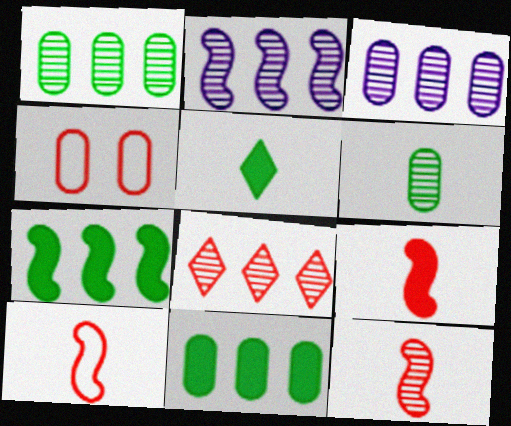[[1, 2, 8], 
[2, 4, 5], 
[4, 8, 9], 
[9, 10, 12]]